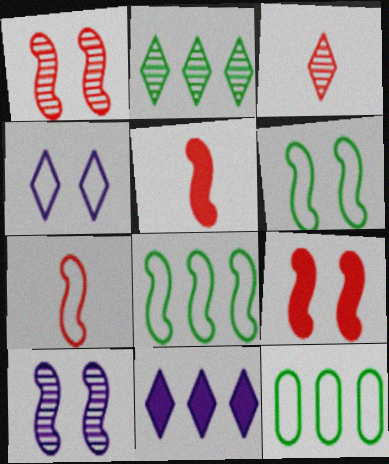[[4, 7, 12], 
[5, 8, 10], 
[6, 9, 10]]